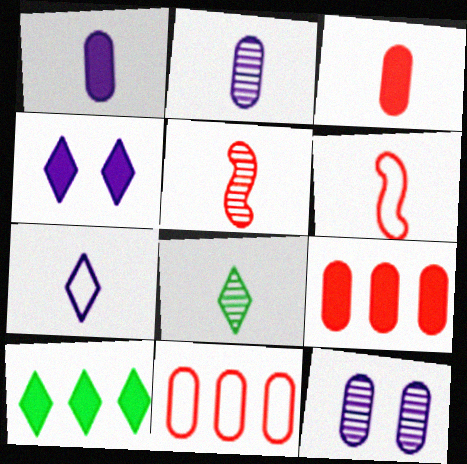[[1, 6, 8], 
[2, 5, 8], 
[6, 10, 12]]